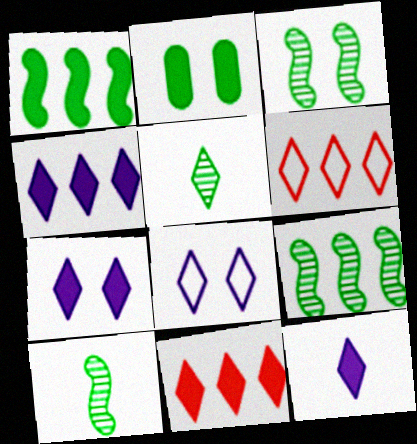[[3, 9, 10], 
[4, 7, 12], 
[5, 6, 7], 
[5, 8, 11]]